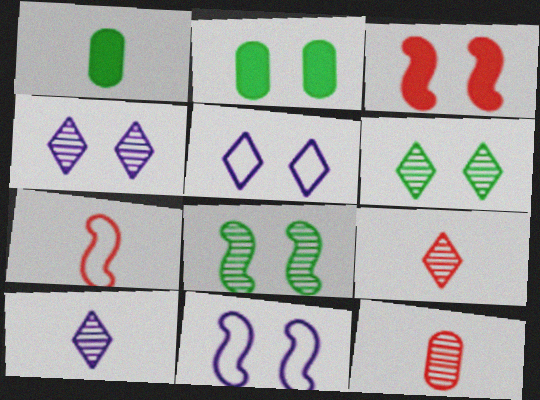[[1, 7, 10], 
[3, 8, 11]]